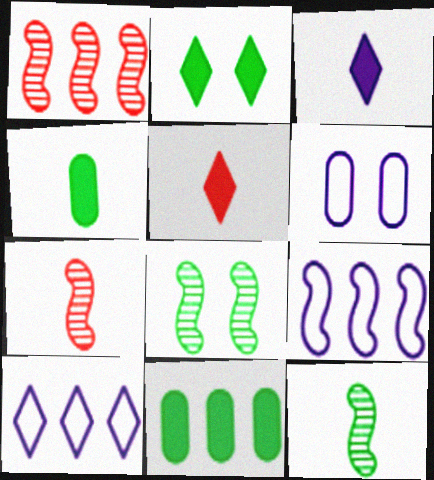[[1, 10, 11]]